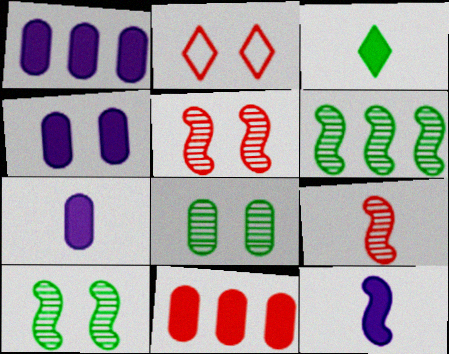[[1, 4, 7], 
[2, 4, 10], 
[2, 6, 7], 
[2, 9, 11]]